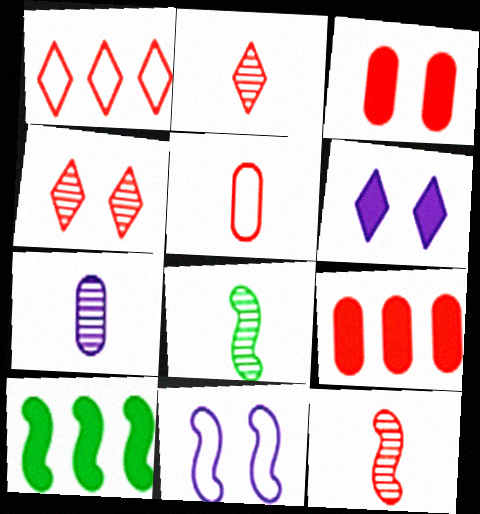[[1, 3, 12], 
[2, 7, 8], 
[10, 11, 12]]